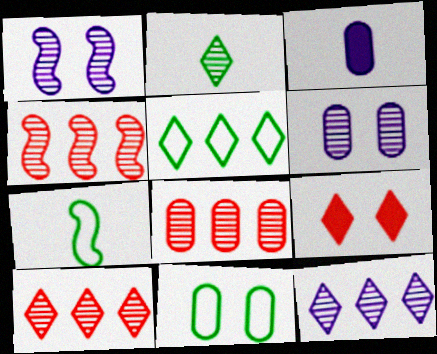[[1, 2, 8], 
[1, 9, 11], 
[2, 4, 6], 
[3, 8, 11], 
[4, 8, 10], 
[5, 7, 11]]